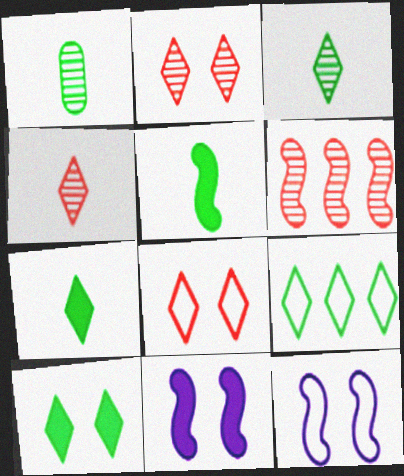[[3, 9, 10], 
[5, 6, 12]]